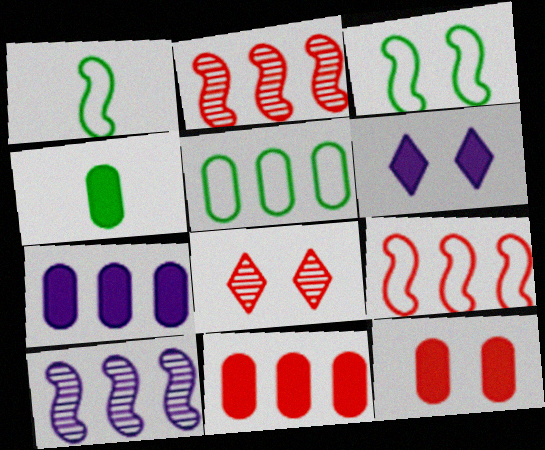[[1, 7, 8], 
[4, 7, 12]]